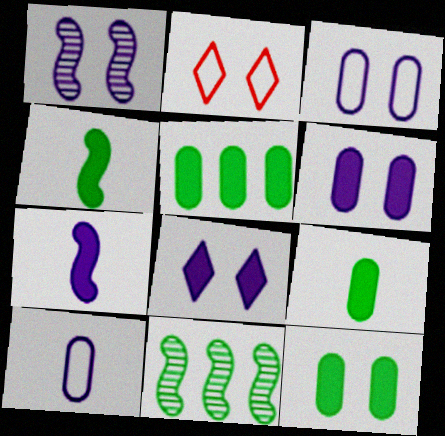[[1, 2, 12], 
[1, 3, 8], 
[5, 9, 12]]